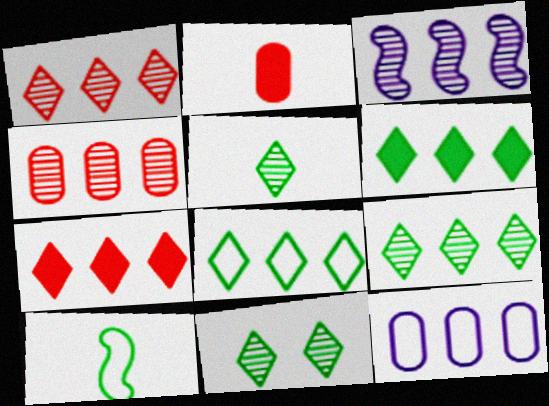[[3, 4, 9], 
[5, 9, 11], 
[6, 8, 9]]